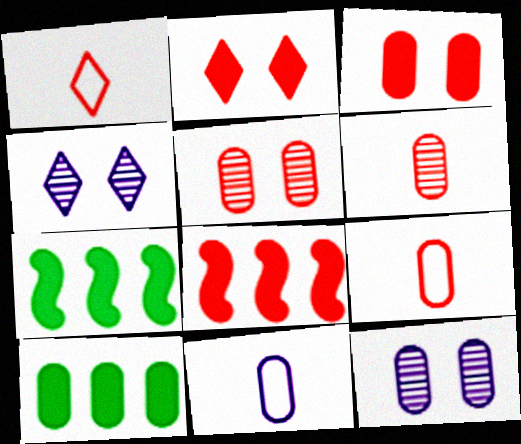[[1, 5, 8], 
[1, 7, 12], 
[4, 7, 9], 
[5, 10, 11], 
[9, 10, 12]]